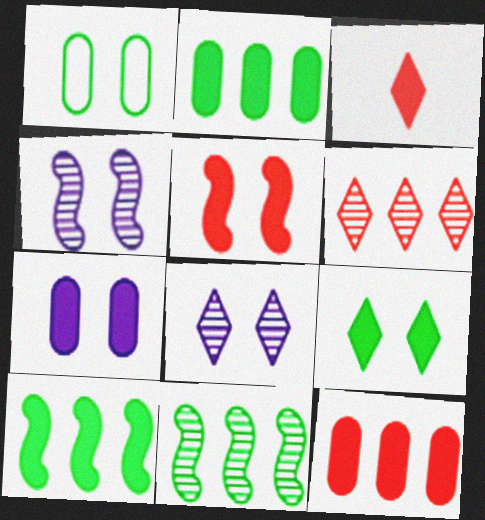[[1, 5, 8], 
[3, 5, 12], 
[3, 7, 10], 
[5, 7, 9]]